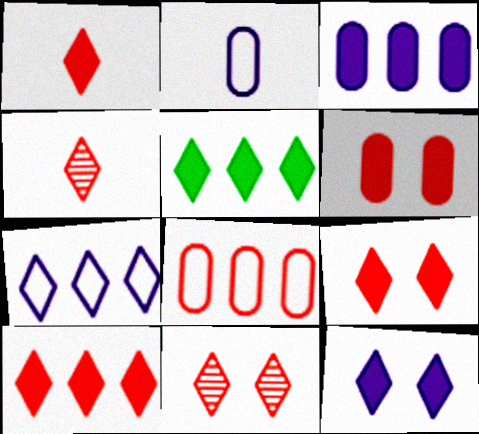[[1, 5, 12], 
[1, 9, 10]]